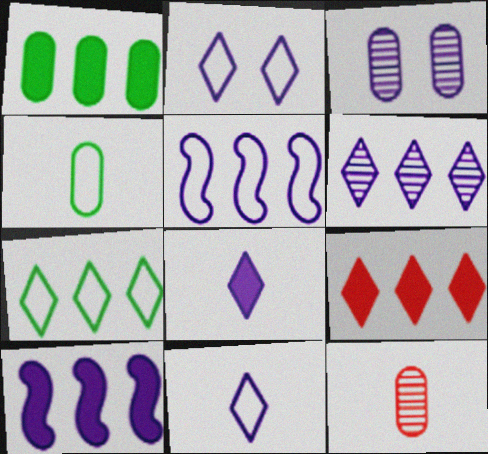[[1, 9, 10], 
[2, 6, 8], 
[3, 5, 8], 
[3, 10, 11], 
[6, 7, 9]]